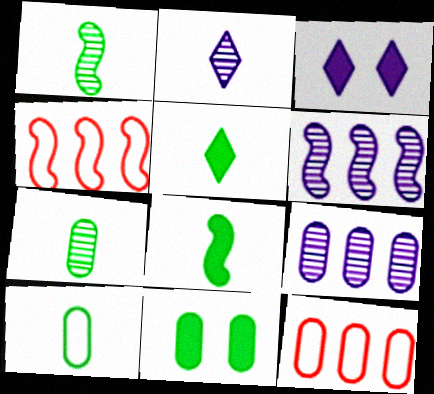[[1, 3, 12], 
[1, 5, 10], 
[2, 4, 11], 
[3, 4, 7]]